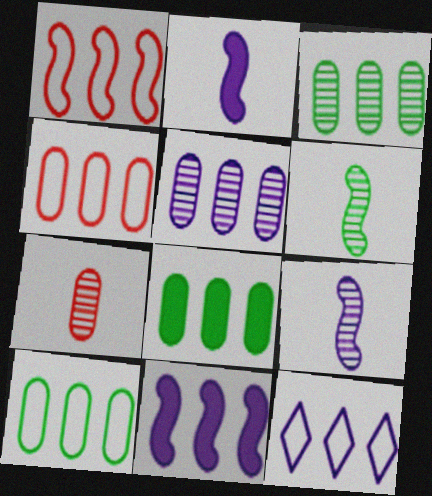[[1, 10, 12], 
[3, 8, 10], 
[4, 5, 8], 
[5, 11, 12]]